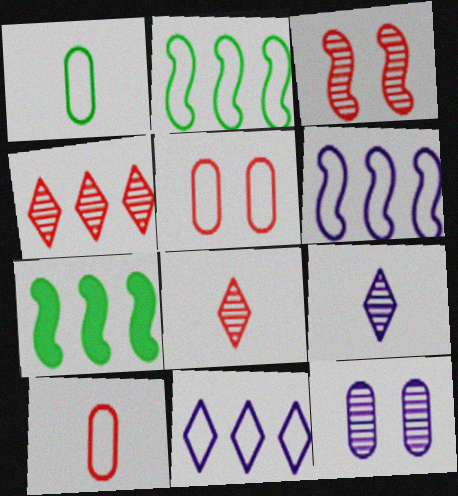[[5, 7, 9]]